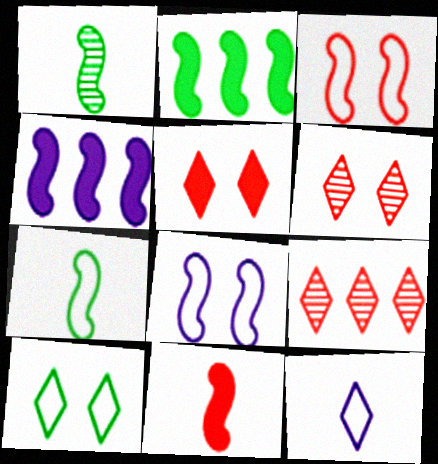[[1, 3, 4]]